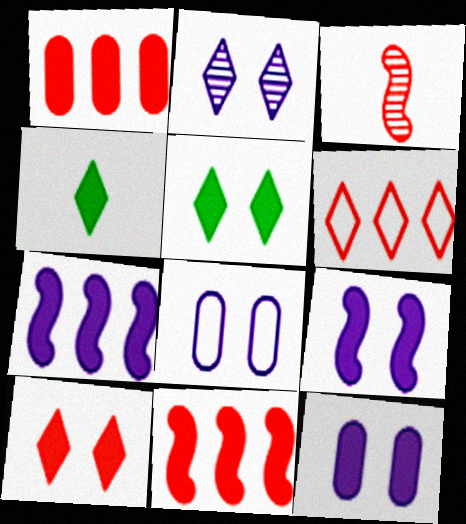[[1, 4, 9], 
[2, 4, 6], 
[2, 8, 9], 
[4, 11, 12]]